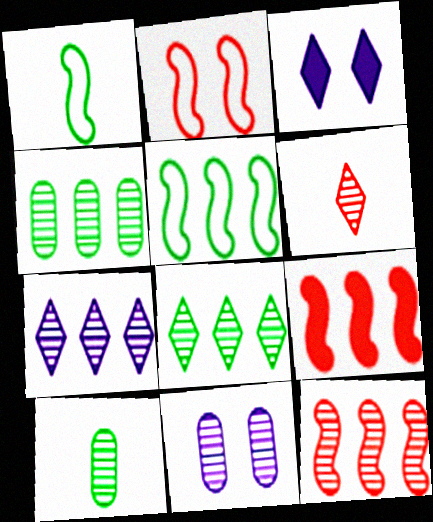[[4, 7, 12]]